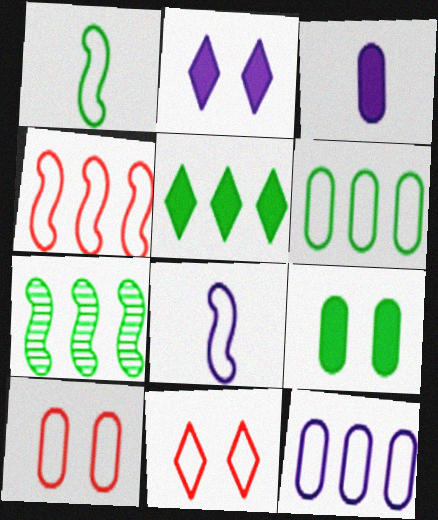[[1, 11, 12], 
[3, 7, 11], 
[5, 6, 7], 
[6, 8, 11]]